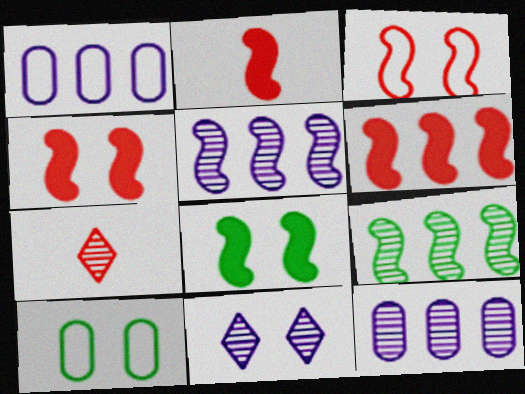[[1, 7, 8], 
[2, 4, 6], 
[4, 10, 11]]